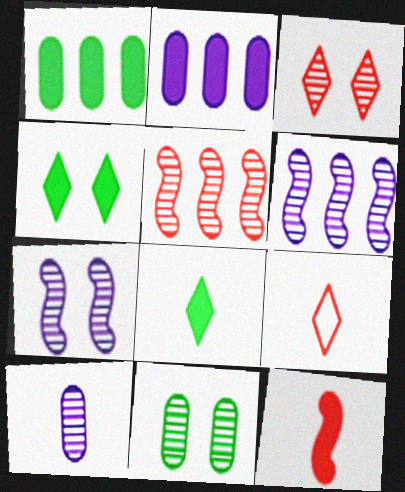[[1, 7, 9], 
[2, 4, 12], 
[3, 7, 11]]